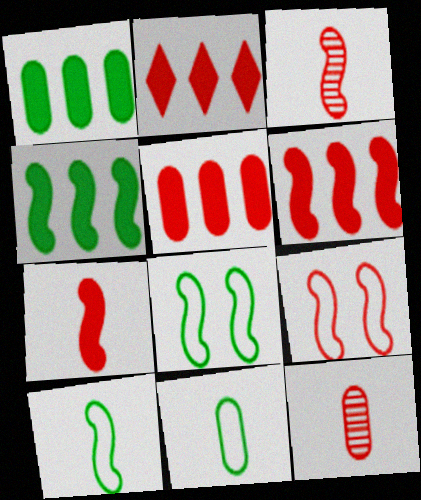[[2, 5, 6], 
[2, 9, 12], 
[3, 6, 9]]